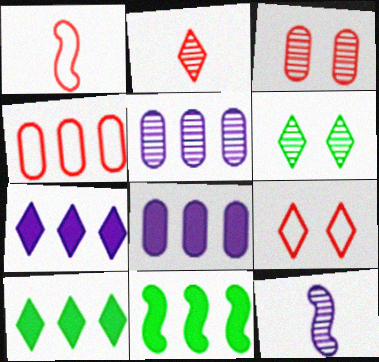[[1, 4, 9], 
[1, 6, 8]]